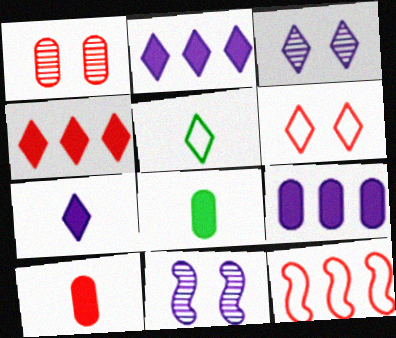[[3, 4, 5], 
[3, 8, 12]]